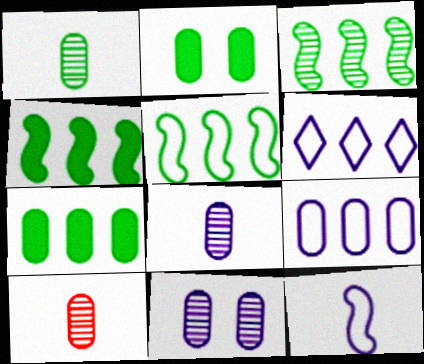[[1, 8, 10], 
[2, 9, 10], 
[3, 4, 5]]